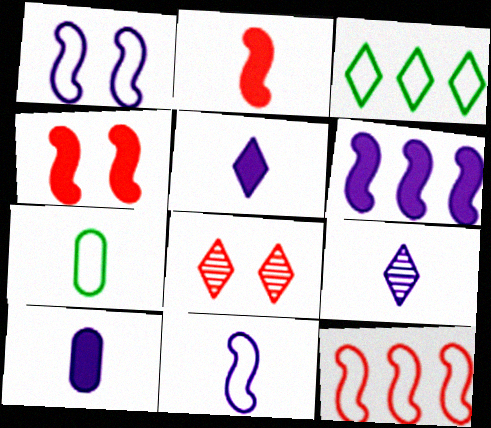[[2, 7, 9], 
[3, 5, 8], 
[6, 7, 8], 
[9, 10, 11]]